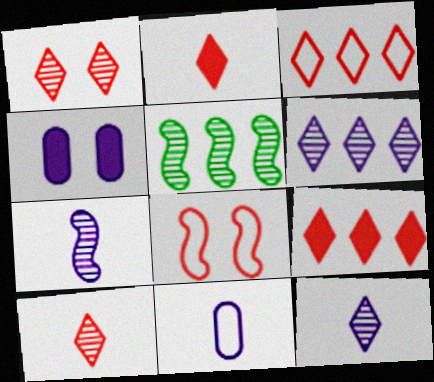[[1, 2, 3]]